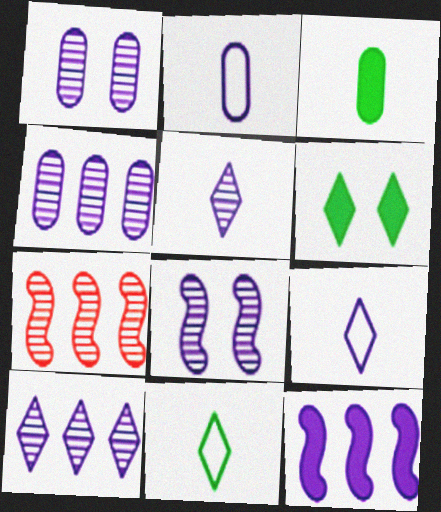[[1, 9, 12], 
[2, 6, 7], 
[4, 5, 8]]